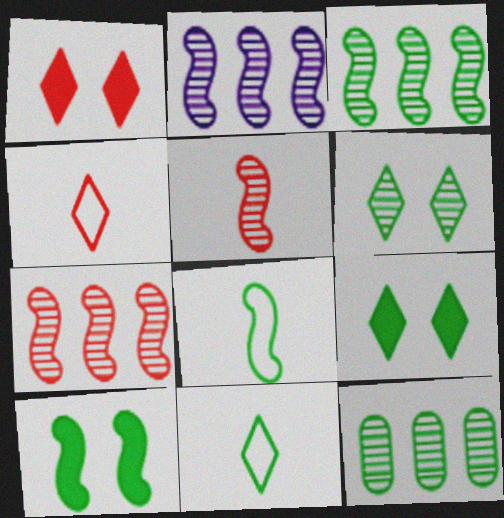[[2, 3, 7], 
[3, 8, 10], 
[8, 9, 12], 
[10, 11, 12]]